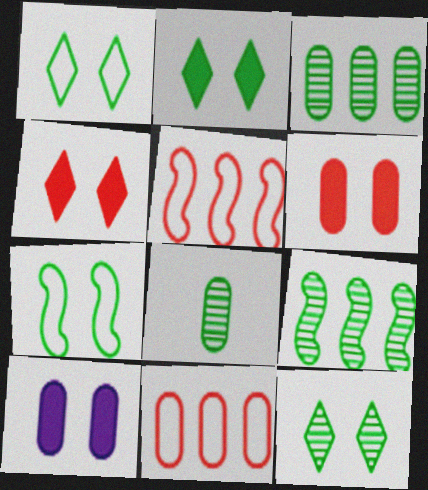[[1, 2, 12], 
[8, 9, 12], 
[8, 10, 11]]